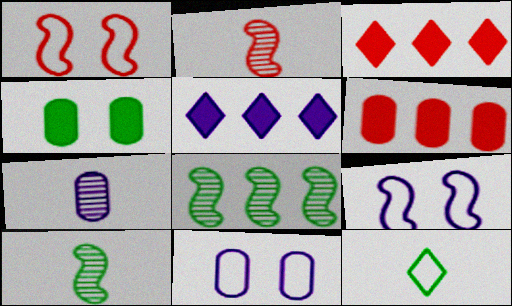[[3, 10, 11], 
[4, 8, 12], 
[5, 7, 9]]